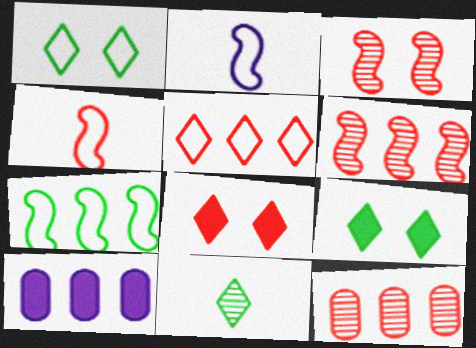[[2, 9, 12], 
[4, 8, 12]]